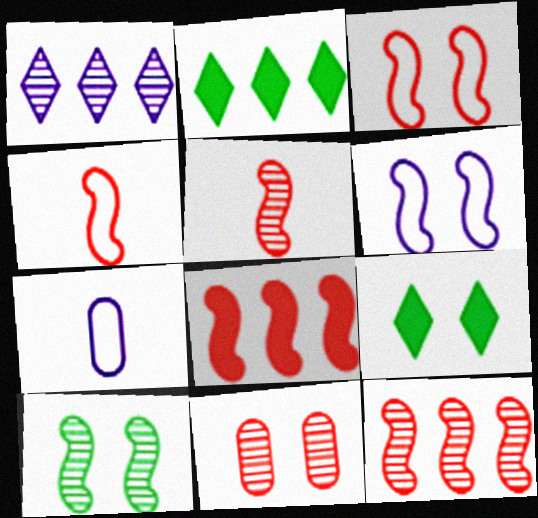[[3, 5, 8], 
[6, 9, 11], 
[7, 9, 12]]